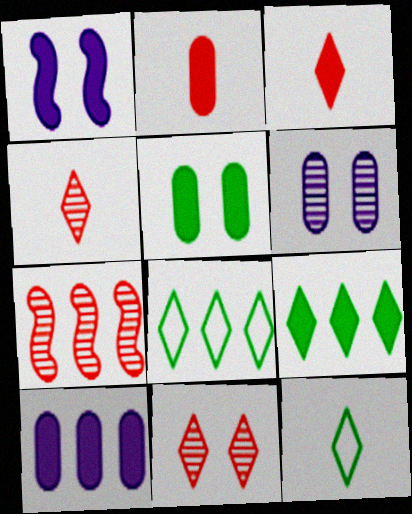[[1, 2, 9], 
[2, 5, 10], 
[7, 8, 10]]